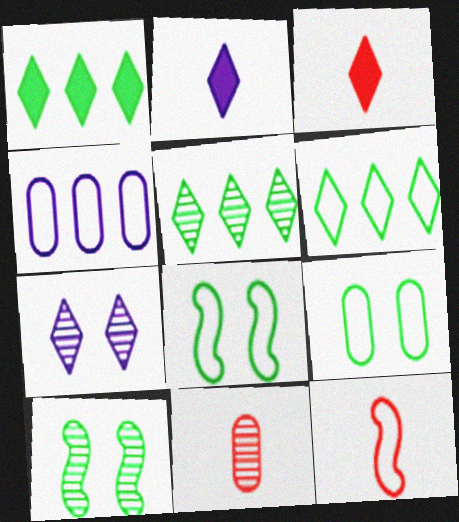[[1, 5, 6], 
[3, 4, 10], 
[3, 6, 7], 
[3, 11, 12]]